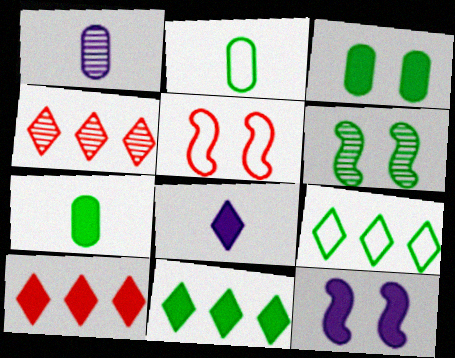[[1, 4, 6], 
[1, 5, 11], 
[2, 4, 12], 
[2, 6, 11], 
[5, 6, 12], 
[6, 7, 9], 
[7, 10, 12]]